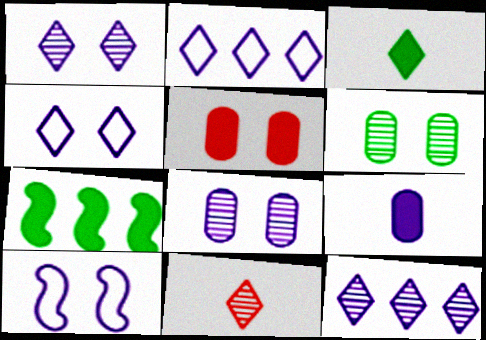[[9, 10, 12]]